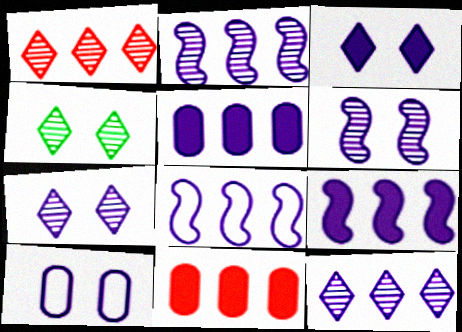[[2, 8, 9], 
[3, 6, 10], 
[5, 8, 12]]